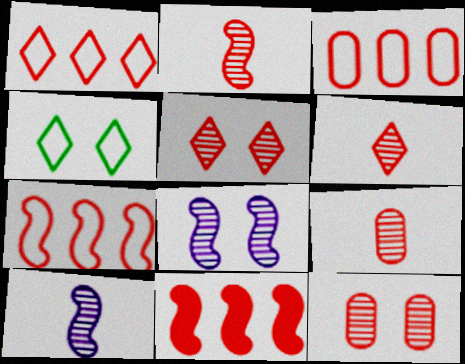[[1, 3, 7], 
[2, 6, 9]]